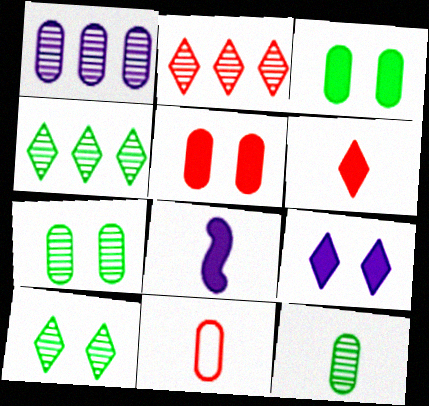[[1, 3, 11]]